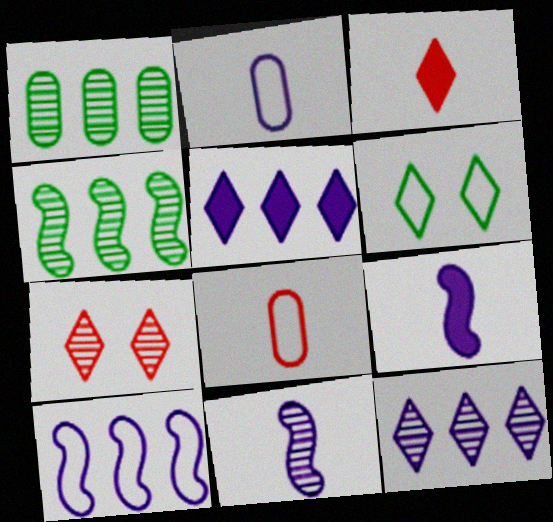[[1, 7, 11], 
[3, 6, 12], 
[6, 8, 10]]